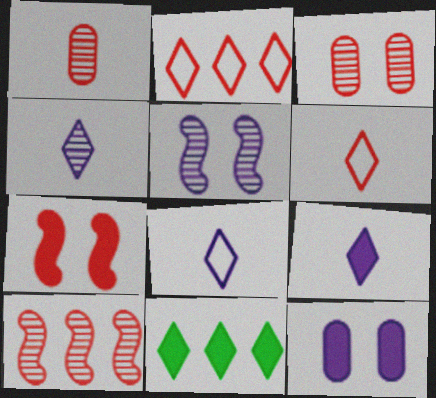[[1, 2, 7], 
[4, 8, 9]]